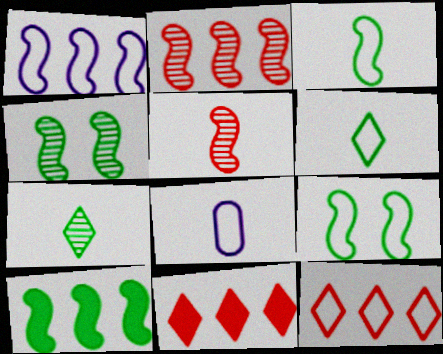[[1, 2, 10], 
[3, 4, 10], 
[4, 8, 11], 
[8, 9, 12]]